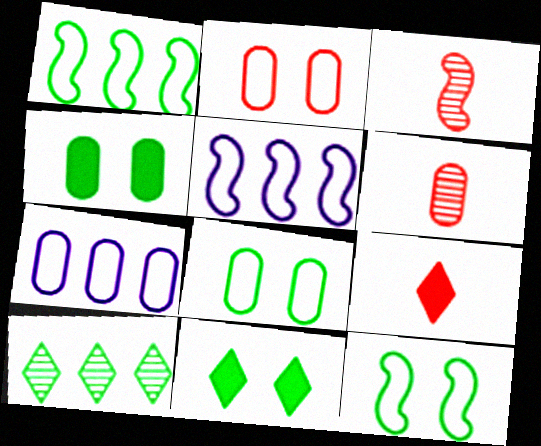[[3, 7, 11], 
[4, 6, 7], 
[5, 6, 11]]